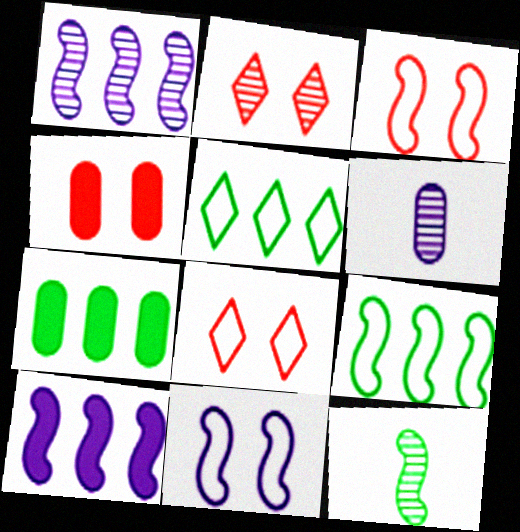[[2, 3, 4], 
[3, 10, 12]]